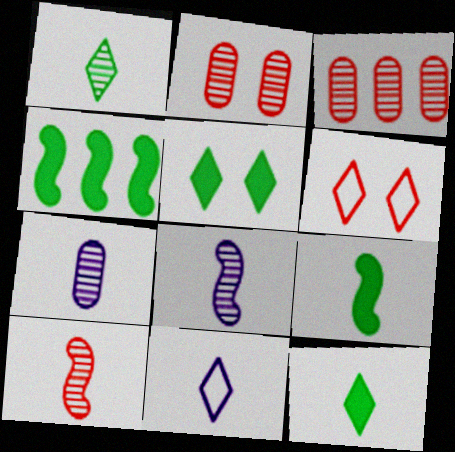[[1, 7, 10], 
[2, 4, 11], 
[4, 6, 7]]